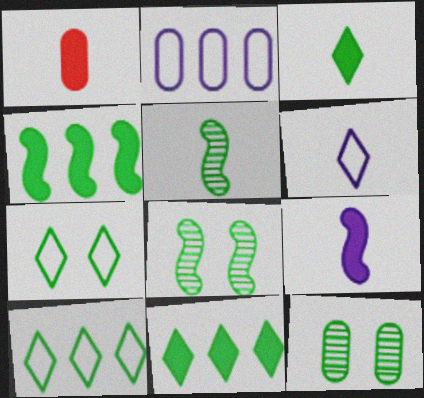[[1, 2, 12], 
[1, 3, 9], 
[1, 5, 6]]